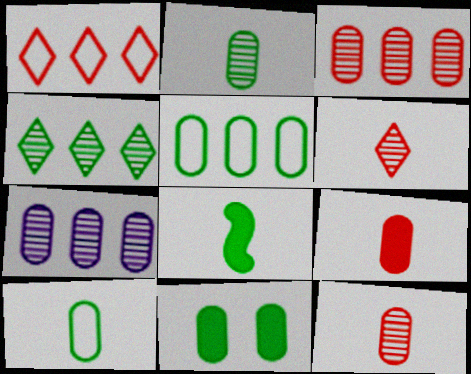[[2, 5, 11]]